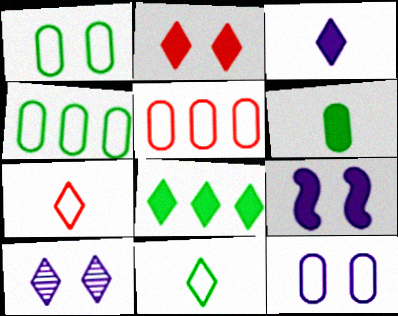[[2, 3, 8], 
[7, 8, 10], 
[9, 10, 12]]